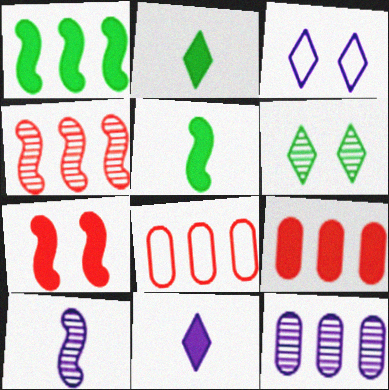[]